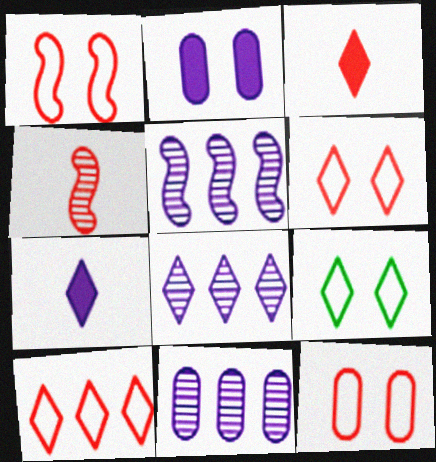[[1, 6, 12], 
[3, 8, 9], 
[5, 8, 11]]